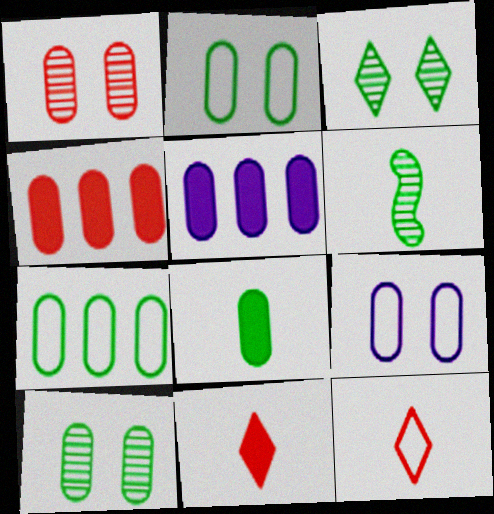[[7, 8, 10]]